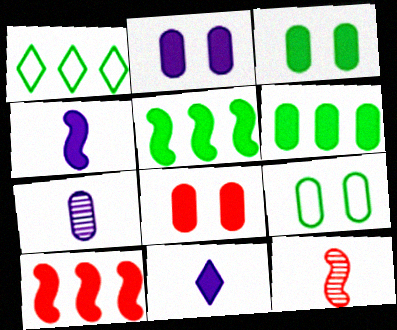[[1, 2, 12], 
[2, 3, 8], 
[3, 10, 11], 
[5, 8, 11]]